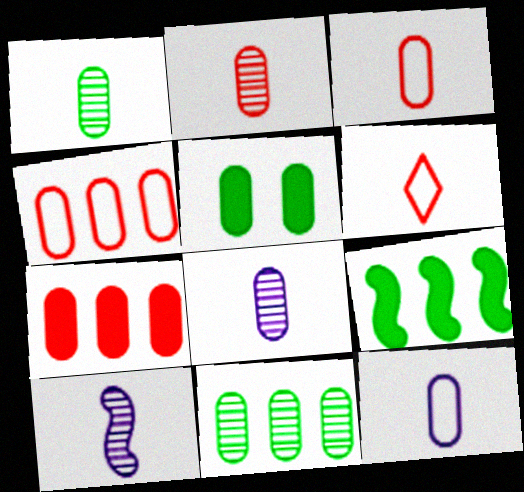[[1, 2, 8], 
[4, 5, 8]]